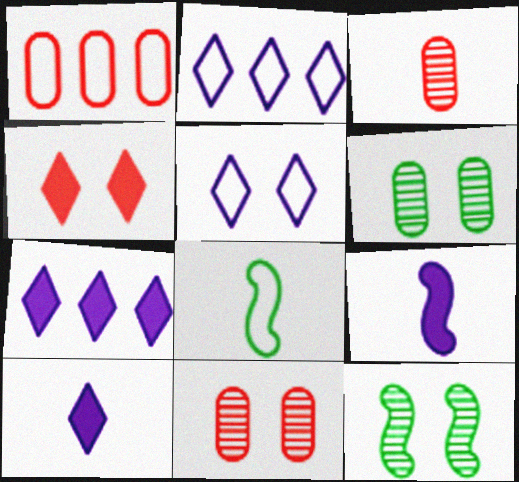[[1, 5, 8], 
[1, 10, 12], 
[3, 8, 10], 
[7, 8, 11]]